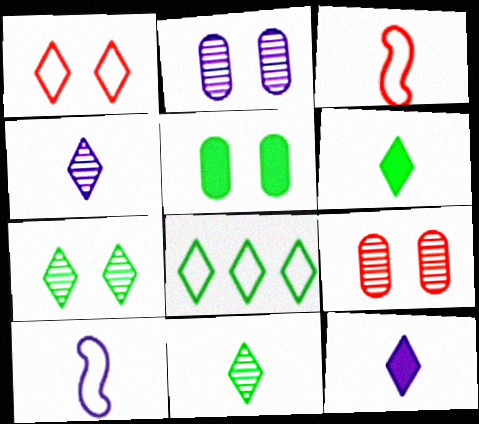[[6, 7, 8]]